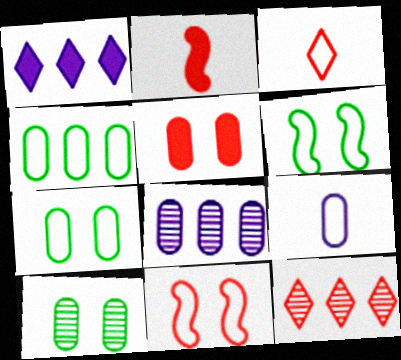[]